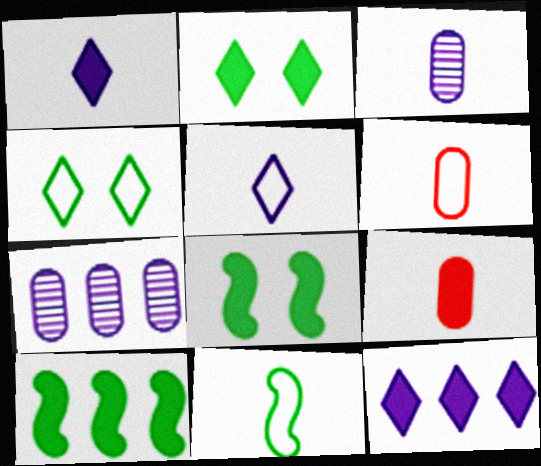[[5, 6, 11], 
[8, 9, 12]]